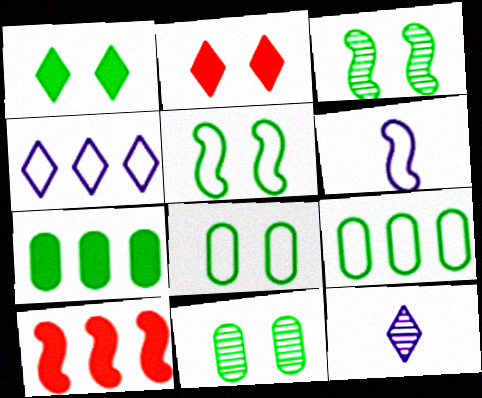[[1, 3, 8], 
[1, 5, 11], 
[3, 6, 10], 
[8, 10, 12]]